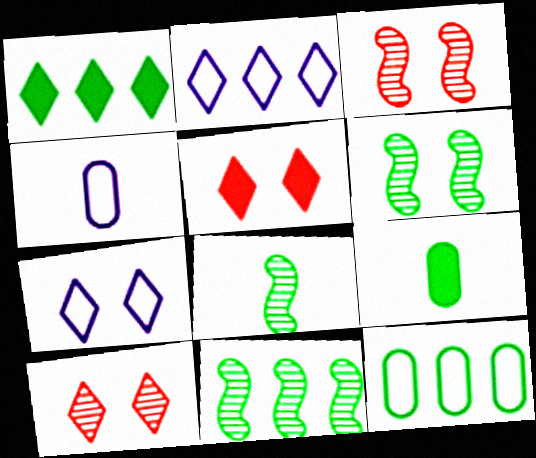[[1, 3, 4], 
[1, 11, 12], 
[2, 3, 9], 
[4, 5, 11], 
[6, 8, 11]]